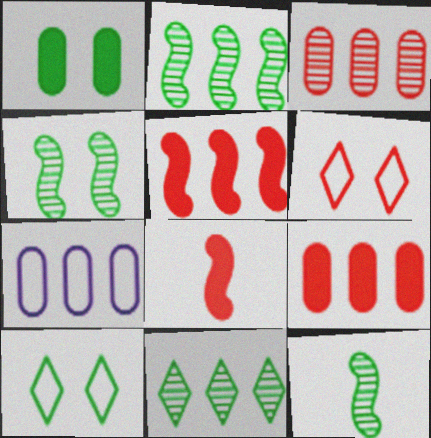[[1, 4, 10], 
[2, 4, 12], 
[3, 6, 8], 
[5, 7, 11]]